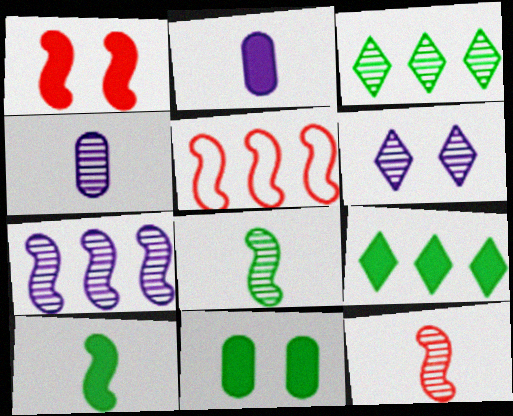[[1, 2, 9], 
[1, 5, 12], 
[4, 6, 7], 
[9, 10, 11]]